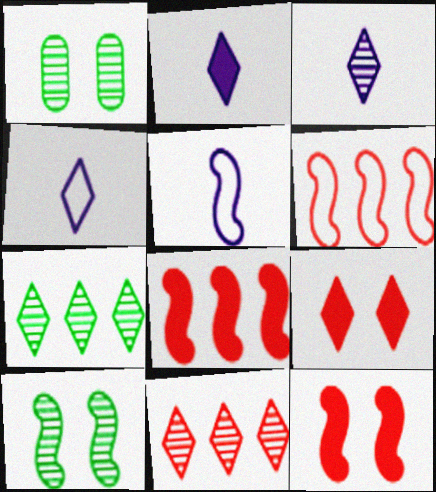[[1, 2, 6], 
[1, 4, 8], 
[2, 3, 4], 
[4, 7, 9], 
[5, 8, 10]]